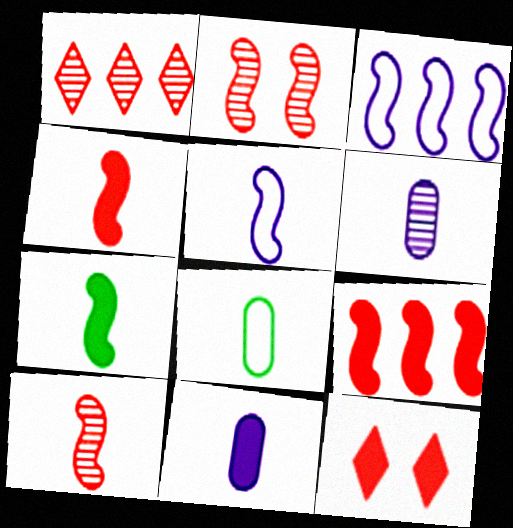[[2, 3, 7], 
[5, 7, 10]]